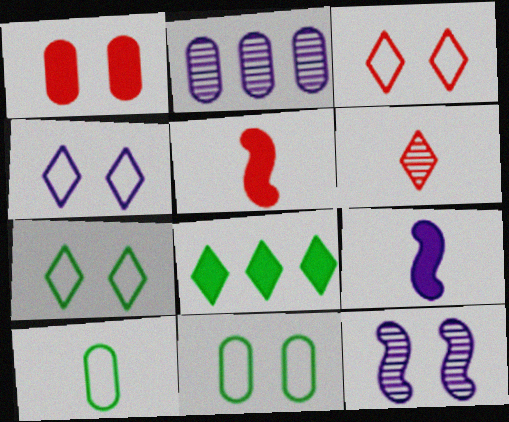[[1, 2, 10], 
[1, 7, 12], 
[1, 8, 9], 
[2, 4, 9], 
[2, 5, 7], 
[3, 4, 7], 
[4, 6, 8], 
[6, 9, 10]]